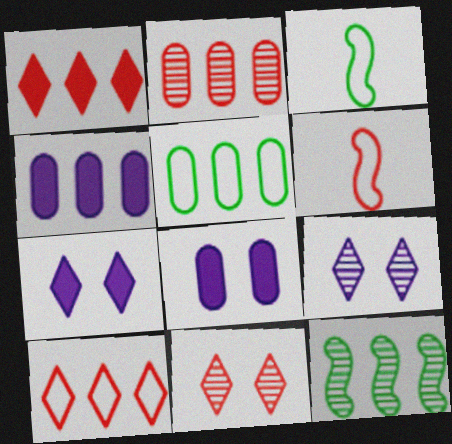[[2, 3, 7], 
[2, 4, 5], 
[3, 4, 11], 
[4, 10, 12]]